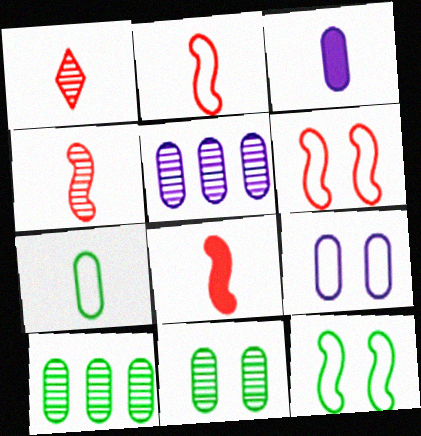[[2, 4, 8], 
[3, 5, 9]]